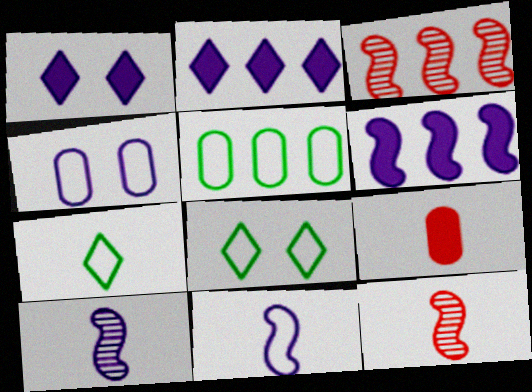[[1, 5, 12], 
[2, 3, 5], 
[2, 4, 10], 
[7, 9, 10]]